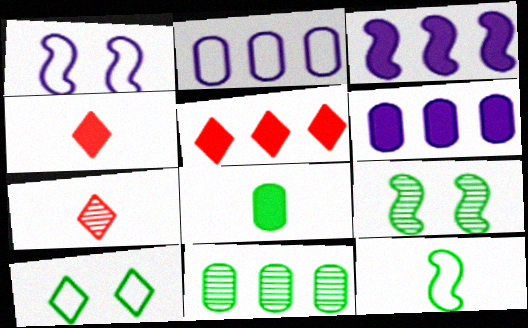[[1, 4, 11], 
[2, 4, 9]]